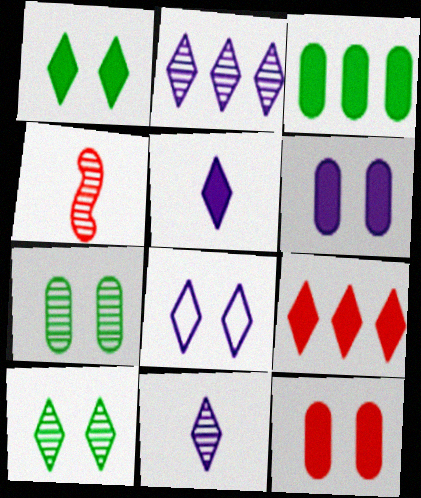[[1, 5, 9], 
[2, 4, 7], 
[2, 5, 8], 
[3, 4, 8]]